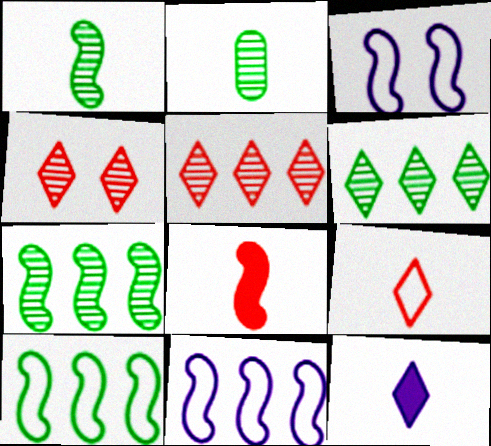[[3, 7, 8]]